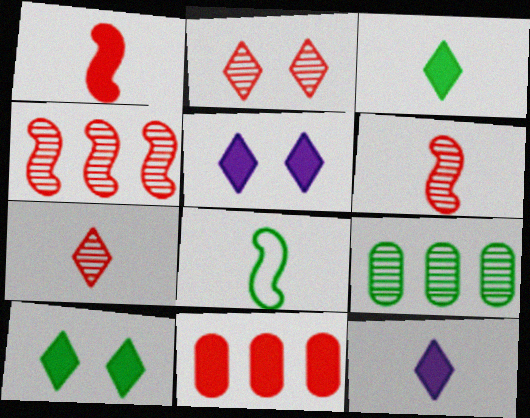[[8, 9, 10]]